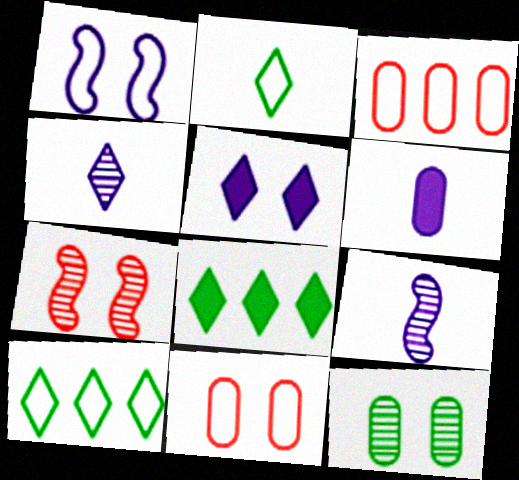[[1, 2, 3], 
[3, 6, 12], 
[6, 7, 10], 
[8, 9, 11]]